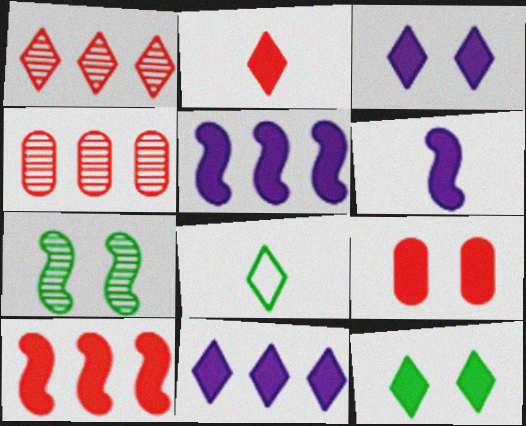[[1, 3, 8], 
[2, 9, 10], 
[2, 11, 12]]